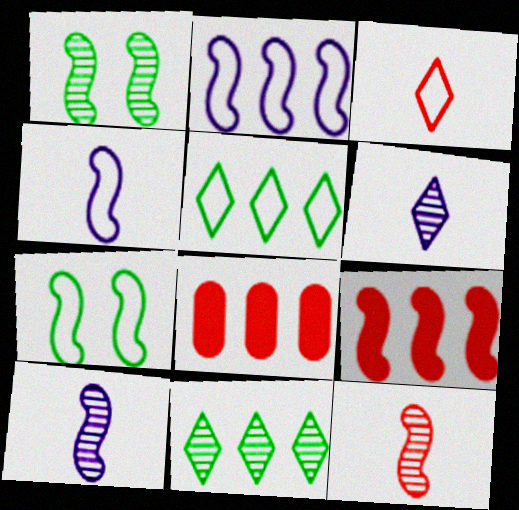[[1, 4, 9], 
[2, 8, 11], 
[6, 7, 8], 
[7, 9, 10]]